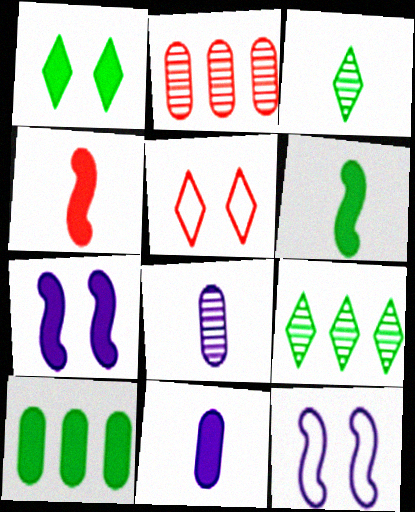[[1, 6, 10], 
[2, 4, 5]]